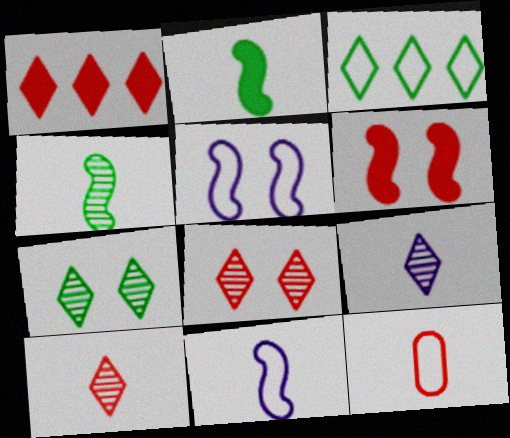[[2, 9, 12], 
[3, 5, 12]]